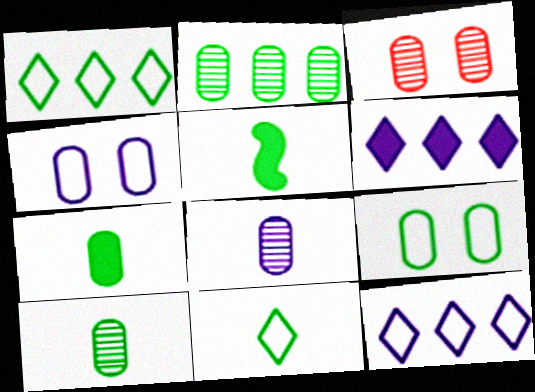[[2, 3, 8], 
[2, 7, 9], 
[3, 5, 12], 
[5, 10, 11]]